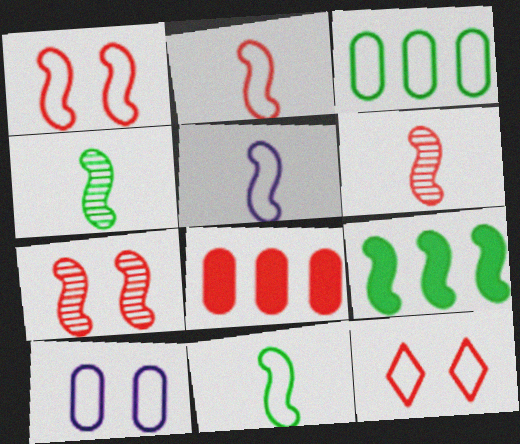[[2, 5, 11], 
[3, 5, 12], 
[5, 7, 9], 
[6, 8, 12]]